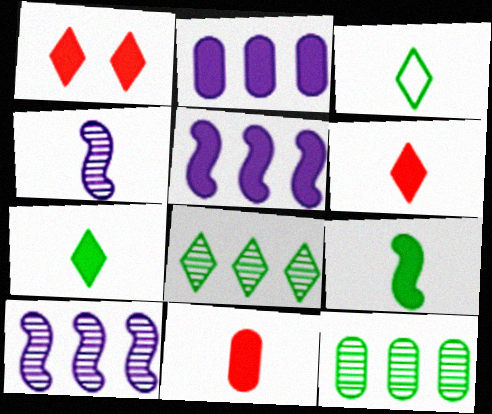[[1, 2, 9], 
[3, 4, 11]]